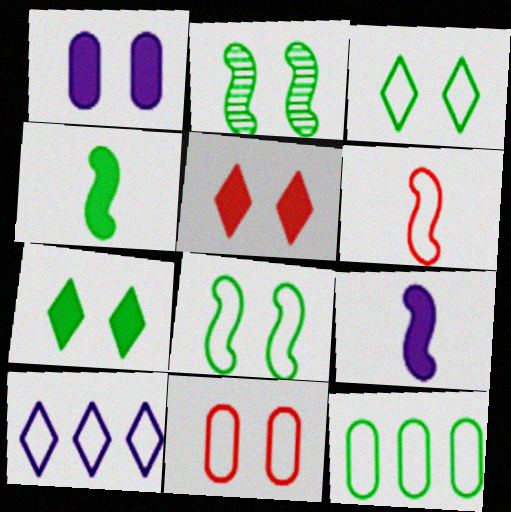[]